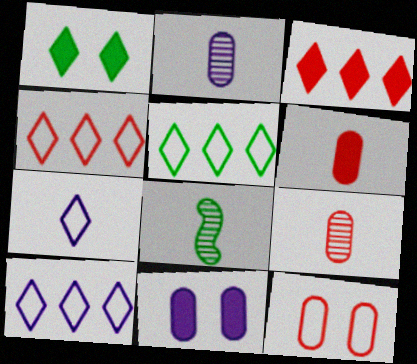[[4, 5, 10], 
[4, 8, 11], 
[6, 7, 8]]